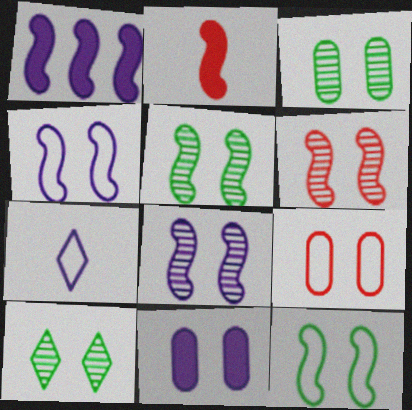[[3, 5, 10], 
[3, 9, 11], 
[5, 6, 8]]